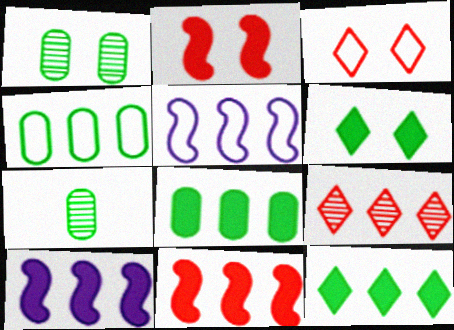[[3, 7, 10], 
[4, 9, 10], 
[5, 8, 9]]